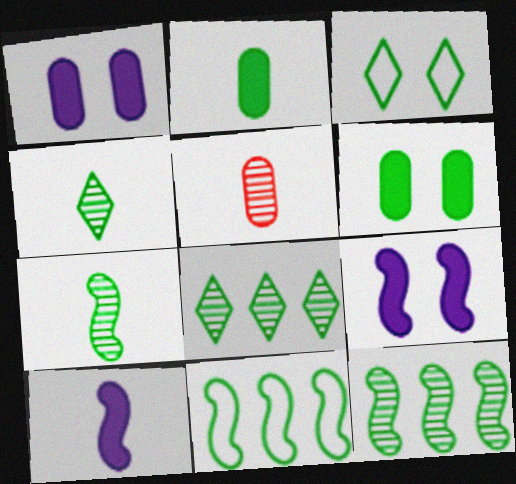[[2, 3, 12], 
[4, 6, 11]]